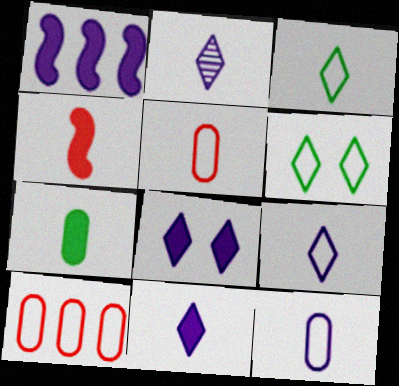[[2, 9, 11], 
[4, 7, 11]]